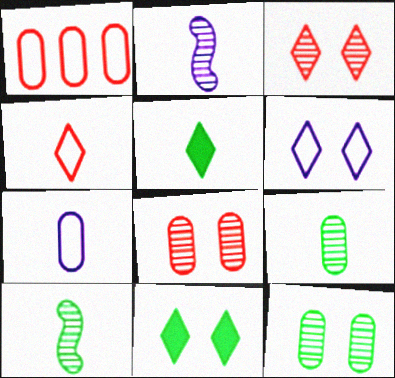[[1, 2, 11], 
[3, 6, 11]]